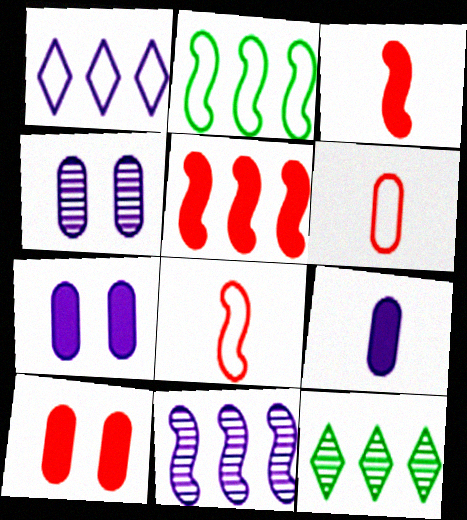[[2, 5, 11], 
[7, 8, 12]]